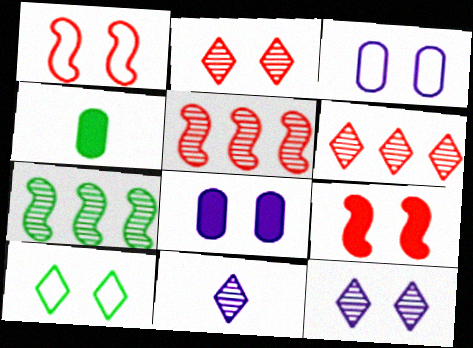[[1, 3, 10], 
[4, 7, 10]]